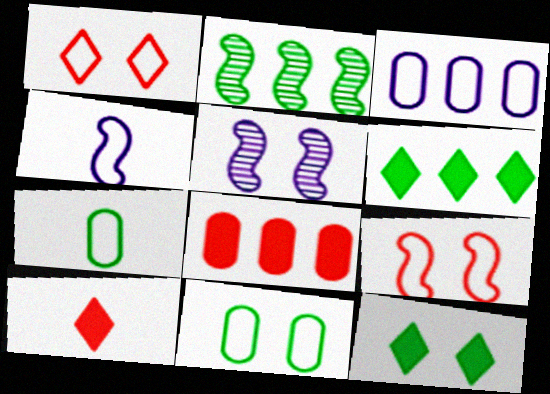[[2, 7, 12]]